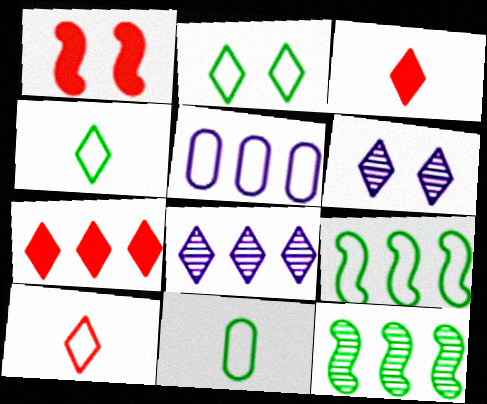[[1, 8, 11], 
[2, 3, 8], 
[2, 9, 11], 
[4, 6, 7], 
[5, 7, 12]]